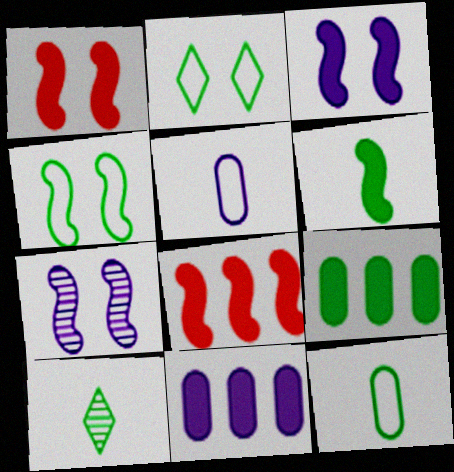[[1, 4, 7], 
[3, 6, 8], 
[4, 9, 10], 
[6, 10, 12]]